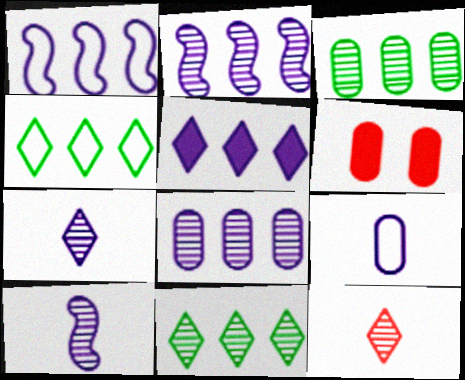[[1, 5, 8], 
[3, 6, 9], 
[4, 6, 10]]